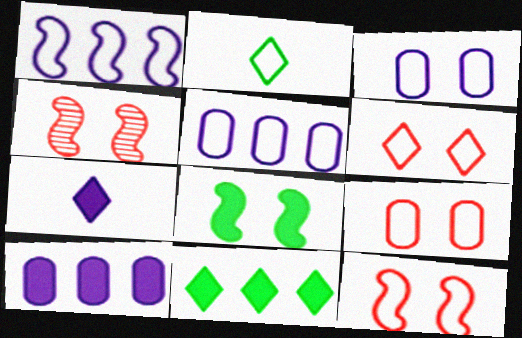[[1, 2, 9], 
[2, 4, 10], 
[2, 5, 12], 
[6, 9, 12]]